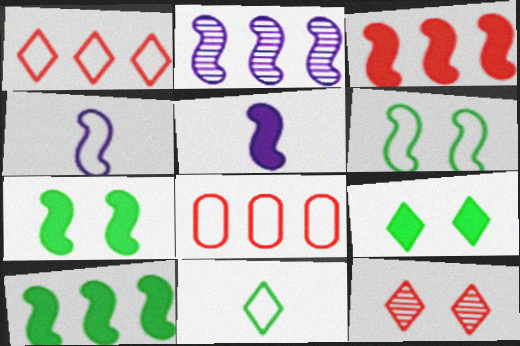[[3, 5, 7]]